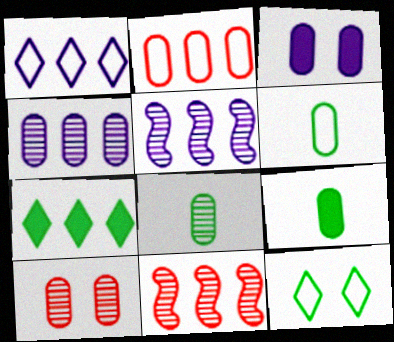[[2, 3, 8], 
[2, 5, 7], 
[4, 8, 10], 
[6, 8, 9]]